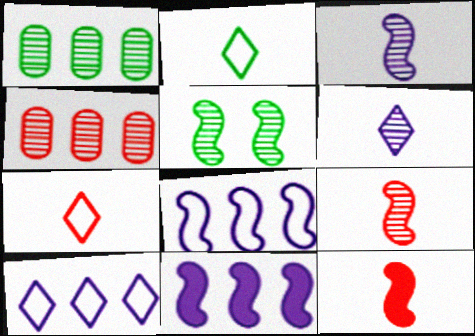[[4, 5, 6], 
[5, 8, 12]]